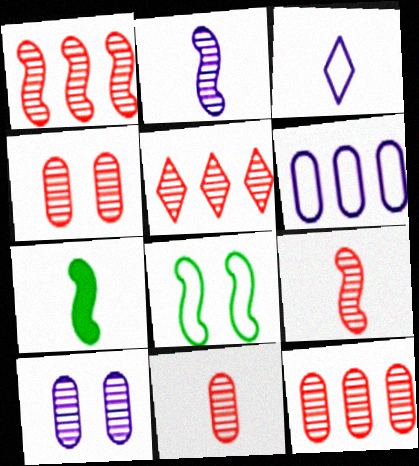[[1, 5, 12], 
[3, 7, 11], 
[4, 5, 9], 
[4, 11, 12]]